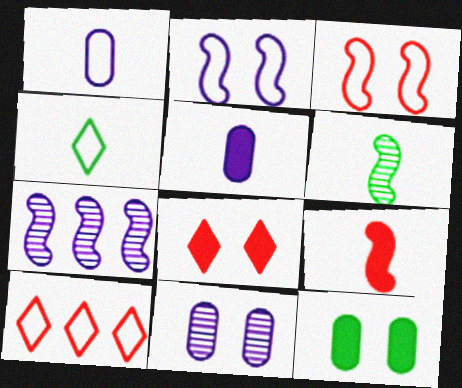[]